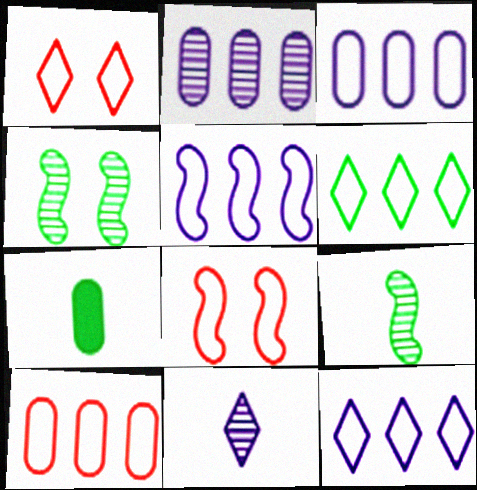[[3, 5, 12], 
[4, 6, 7], 
[5, 6, 10]]